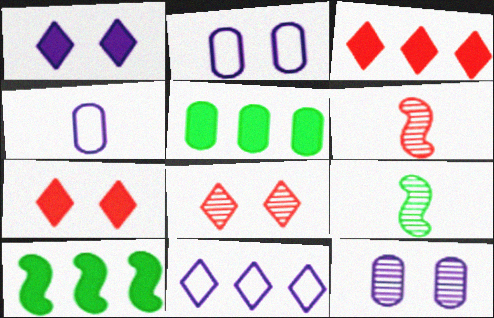[[2, 3, 9], 
[4, 8, 10]]